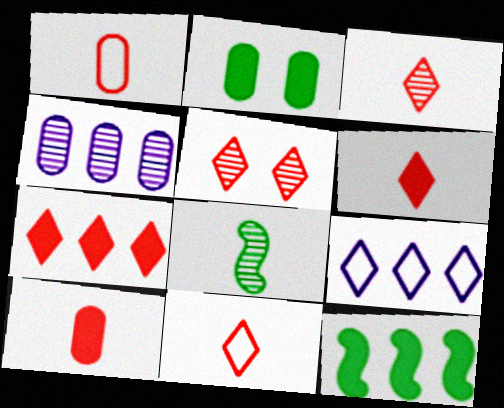[[1, 2, 4], 
[3, 6, 11], 
[4, 5, 8], 
[5, 7, 11]]